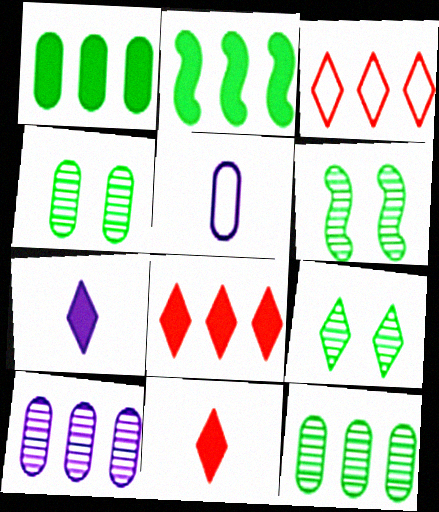[[2, 3, 10], 
[3, 7, 9], 
[4, 6, 9], 
[5, 6, 8]]